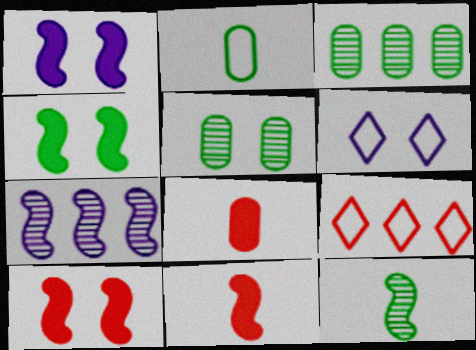[[1, 4, 10], 
[3, 6, 11], 
[5, 6, 10]]